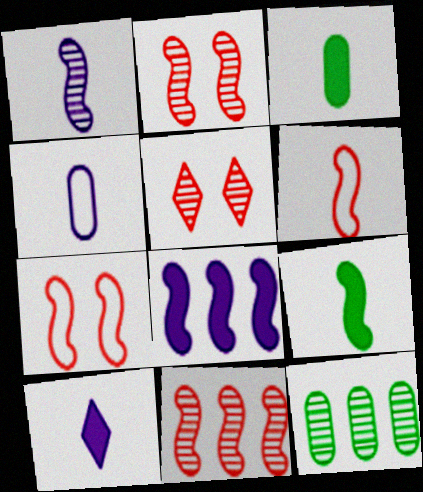[[1, 4, 10], 
[1, 5, 12], 
[1, 6, 9], 
[7, 10, 12]]